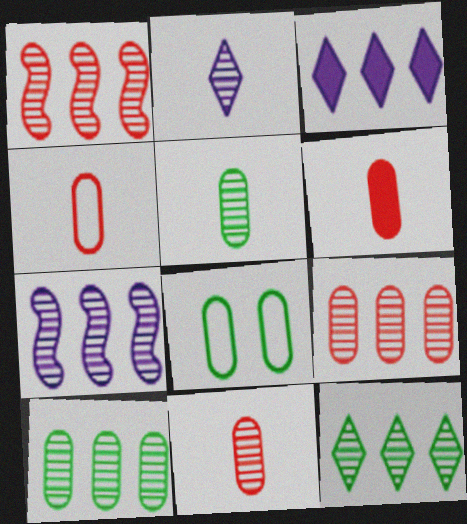[[4, 6, 11], 
[7, 9, 12]]